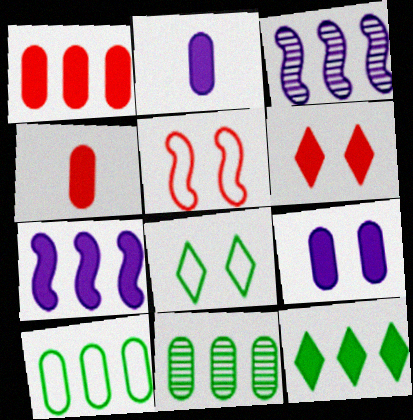[[1, 7, 12], 
[3, 4, 8]]